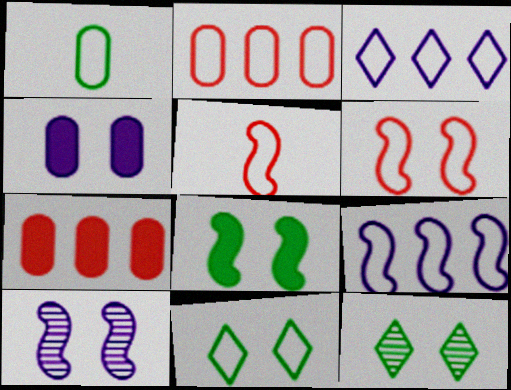[[1, 3, 6], 
[4, 6, 12], 
[6, 8, 10]]